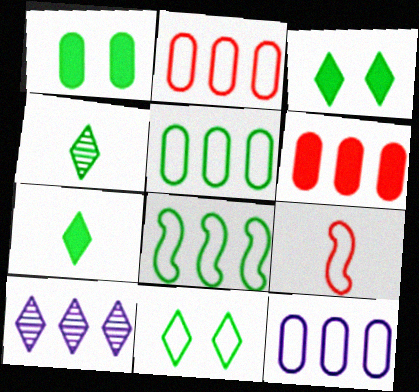[[1, 4, 8], 
[1, 9, 10], 
[2, 5, 12], 
[6, 8, 10], 
[9, 11, 12]]